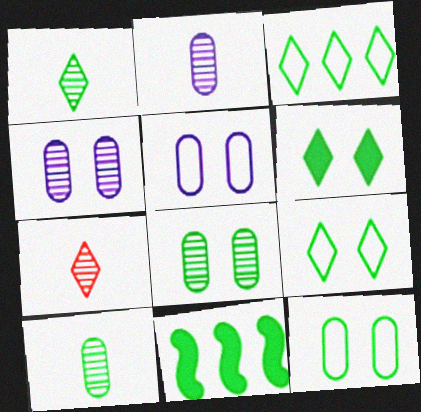[[1, 3, 6], 
[1, 11, 12], 
[5, 7, 11], 
[9, 10, 11]]